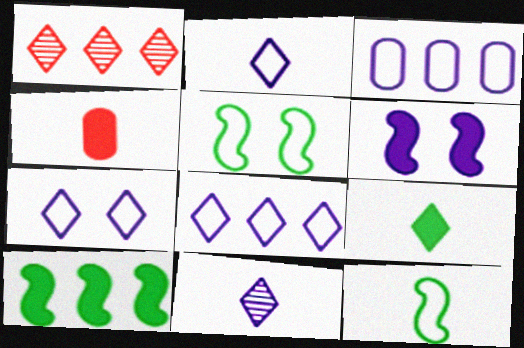[[1, 3, 10], 
[1, 7, 9], 
[2, 7, 8], 
[3, 6, 11], 
[4, 11, 12]]